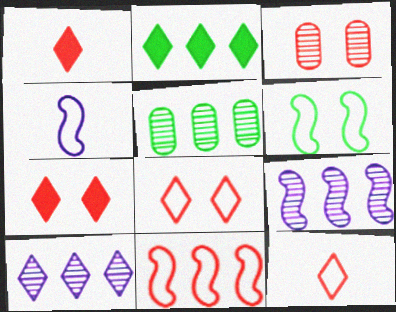[[1, 3, 11], 
[2, 3, 4], 
[4, 5, 7], 
[4, 6, 11]]